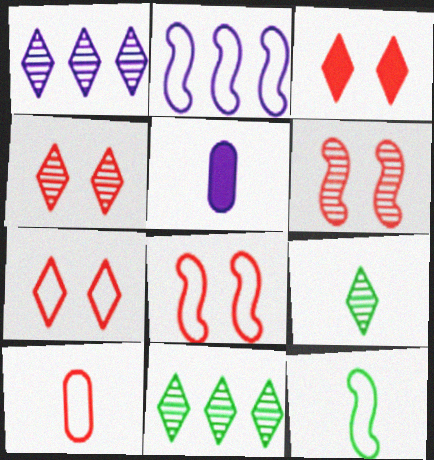[[1, 4, 9], 
[2, 8, 12], 
[3, 4, 7], 
[5, 8, 11]]